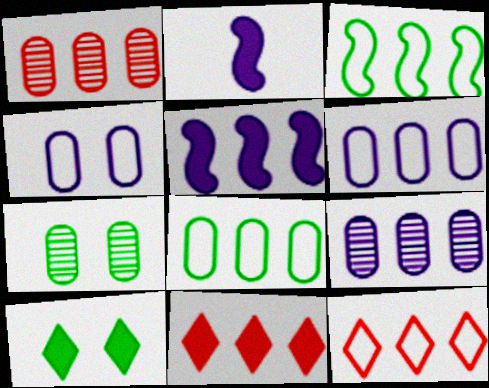[[2, 7, 12], 
[3, 6, 12], 
[3, 9, 11]]